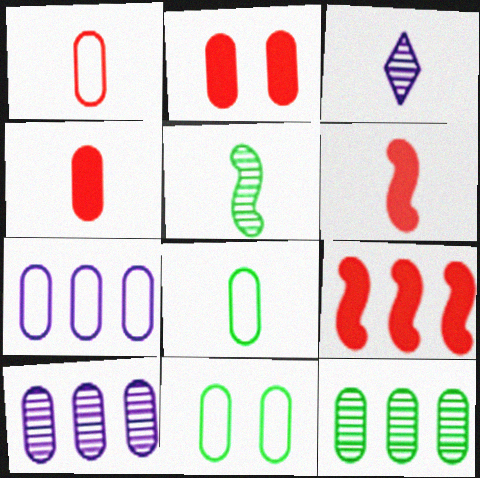[[1, 7, 11], 
[2, 8, 10], 
[3, 6, 8], 
[3, 9, 11], 
[4, 10, 11]]